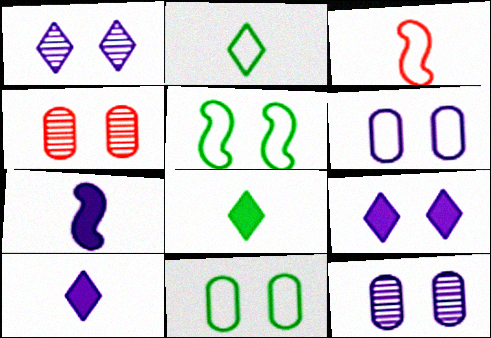[[4, 5, 9]]